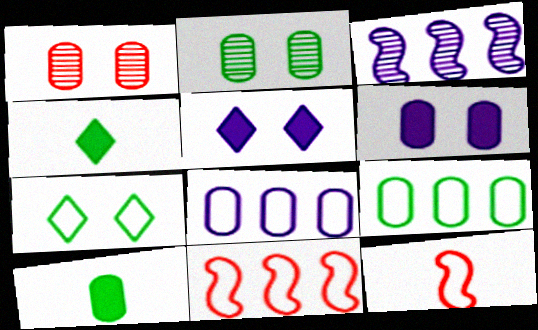[[1, 8, 10], 
[2, 9, 10], 
[7, 8, 12]]